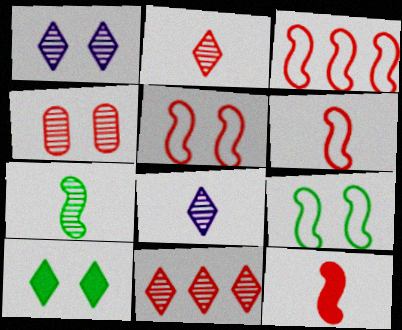[[3, 5, 6]]